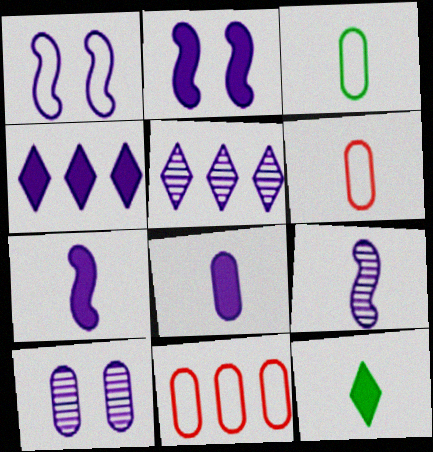[[1, 5, 8], 
[2, 4, 8], 
[5, 9, 10], 
[6, 9, 12]]